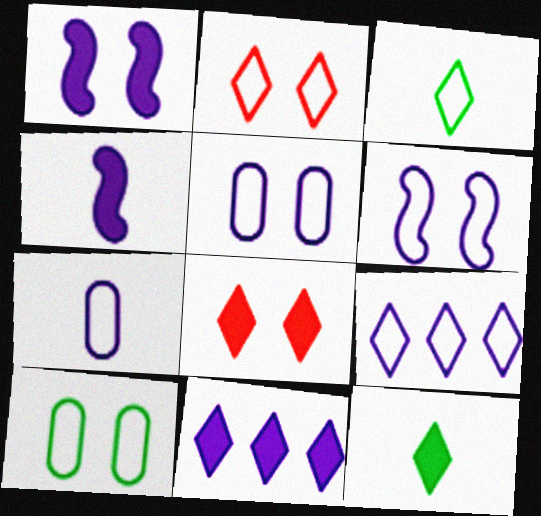[[2, 3, 9], 
[2, 6, 10], 
[6, 7, 9], 
[8, 11, 12]]